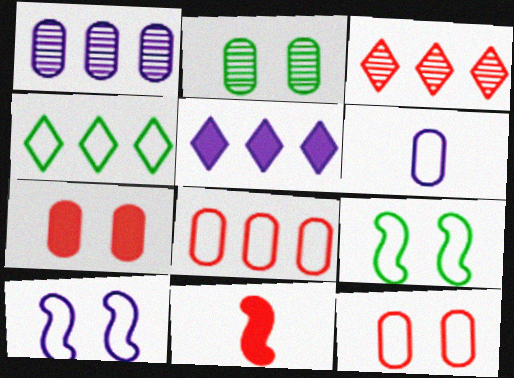[[3, 4, 5], 
[3, 11, 12]]